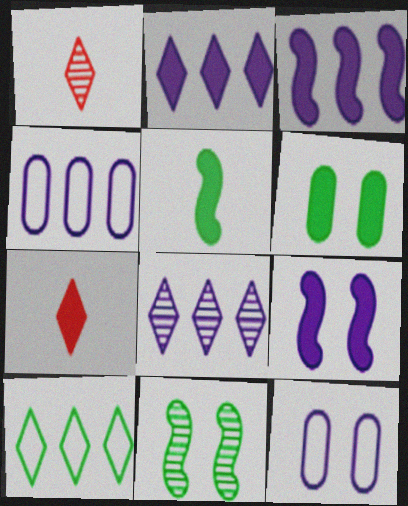[[3, 4, 8], 
[3, 6, 7], 
[4, 7, 11]]